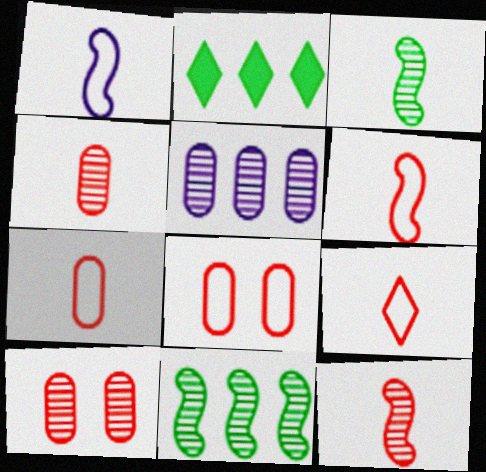[[1, 2, 10], 
[6, 7, 9]]